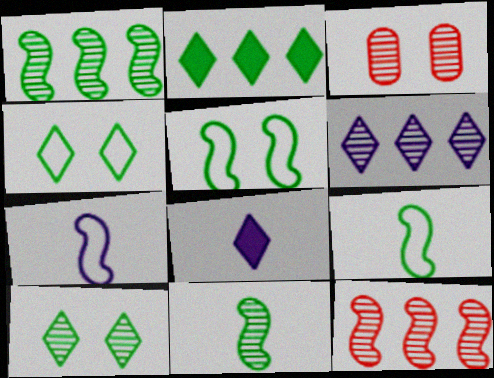[[2, 3, 7], 
[3, 6, 11]]